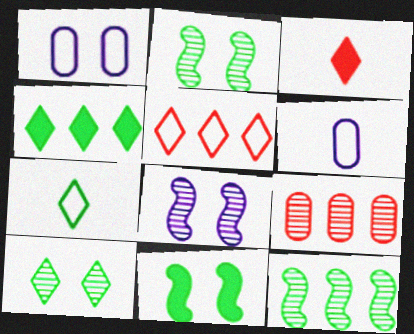[[1, 3, 12], 
[4, 7, 10]]